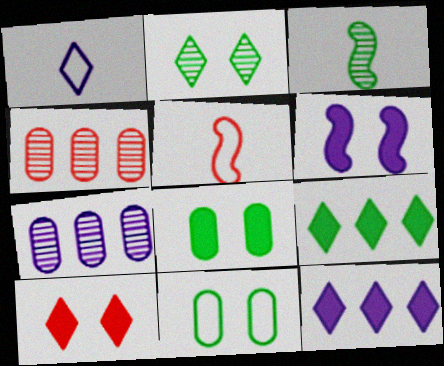[[1, 6, 7], 
[3, 9, 11], 
[4, 5, 10], 
[6, 8, 10]]